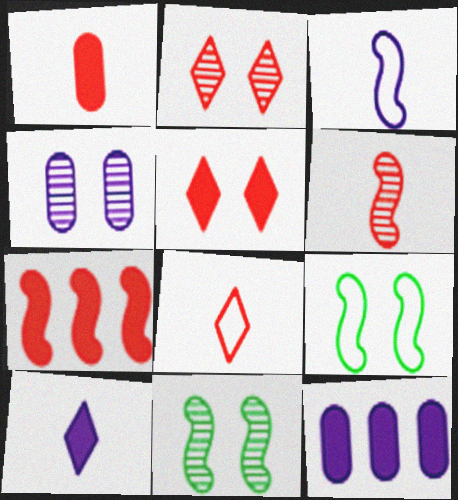[[1, 5, 7], 
[1, 6, 8], 
[2, 4, 11], 
[3, 7, 11], 
[4, 5, 9], 
[8, 11, 12]]